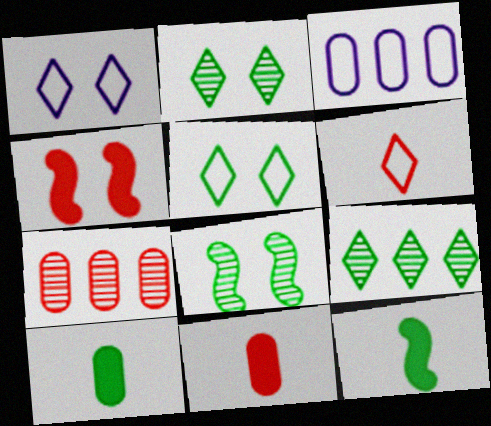[[1, 7, 12], 
[4, 6, 7]]